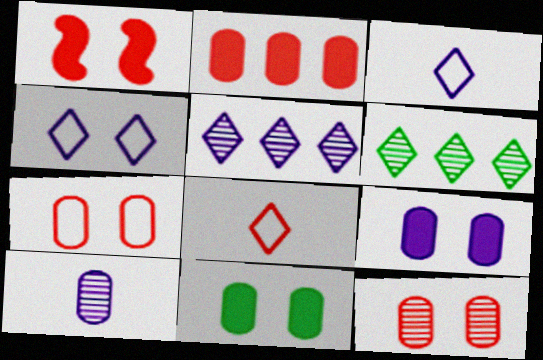[]